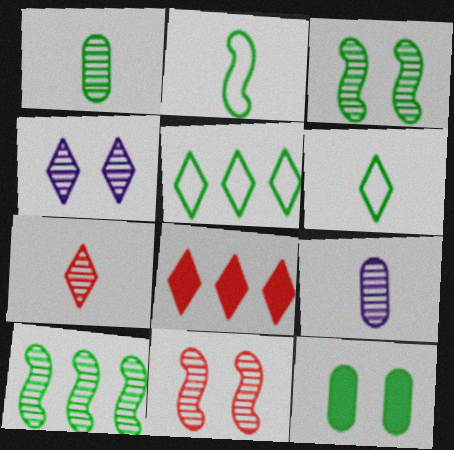[[4, 6, 8], 
[6, 10, 12]]